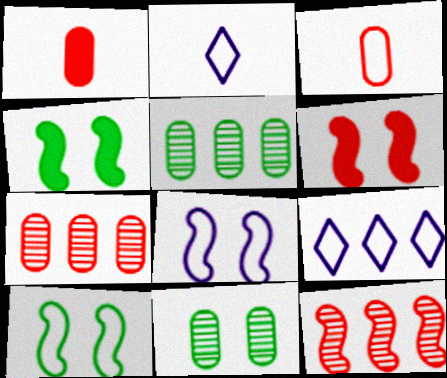[[2, 4, 7], 
[2, 5, 6], 
[3, 9, 10]]